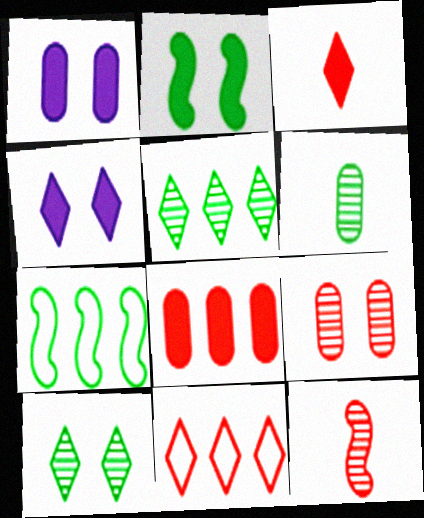[]